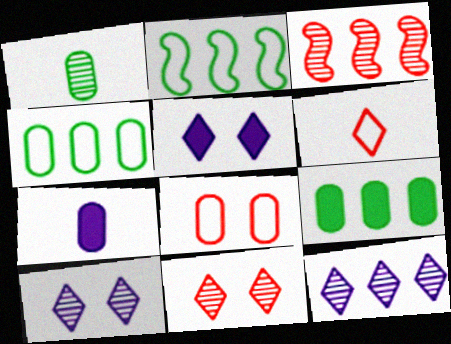[[1, 3, 10], 
[2, 7, 11]]